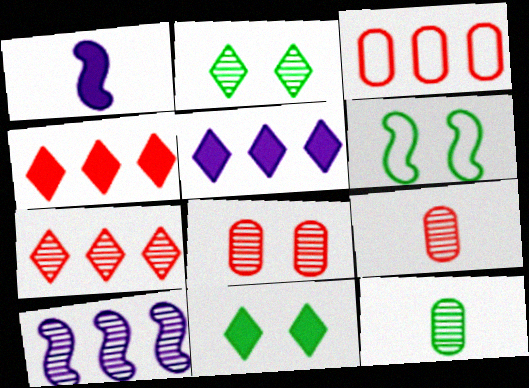[[1, 2, 3], 
[2, 9, 10], 
[5, 6, 9]]